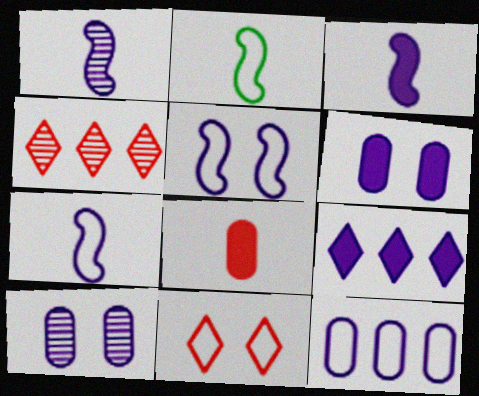[[1, 3, 7], 
[2, 4, 6], 
[2, 11, 12], 
[3, 6, 9], 
[7, 9, 10]]